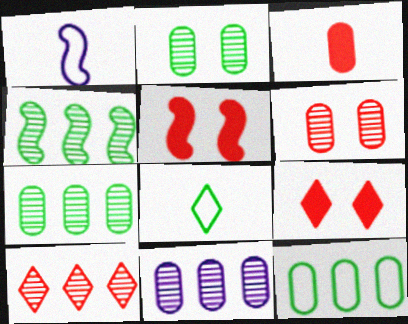[[1, 4, 5], 
[1, 7, 9], 
[4, 10, 11], 
[5, 8, 11]]